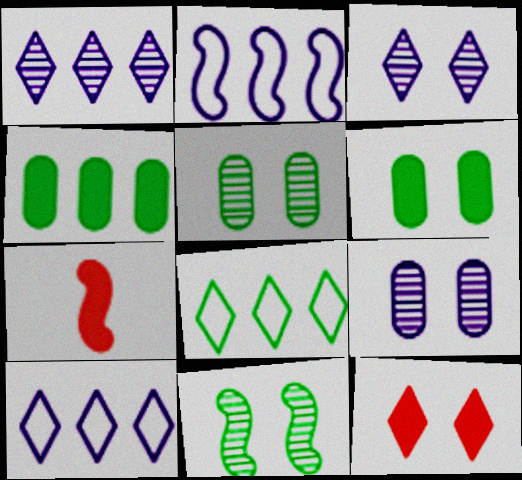[[2, 7, 11], 
[5, 7, 10], 
[7, 8, 9]]